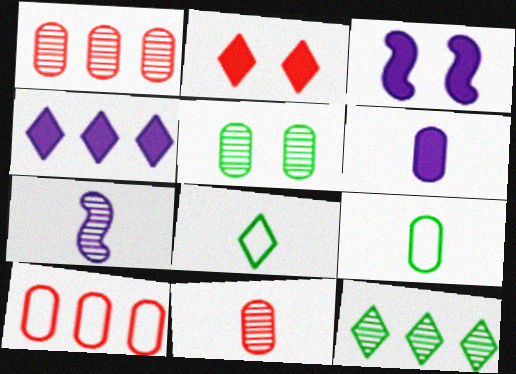[[1, 3, 8], 
[3, 4, 6], 
[5, 6, 10], 
[6, 9, 11]]